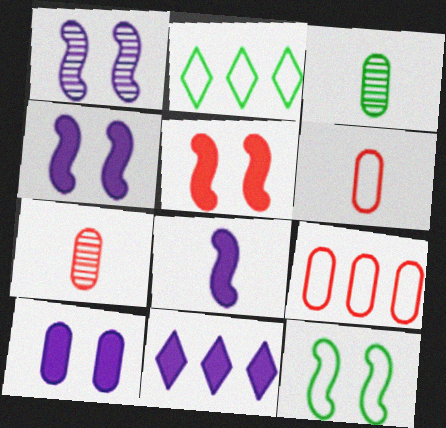[[1, 5, 12], 
[2, 4, 7], 
[3, 9, 10], 
[7, 11, 12], 
[8, 10, 11]]